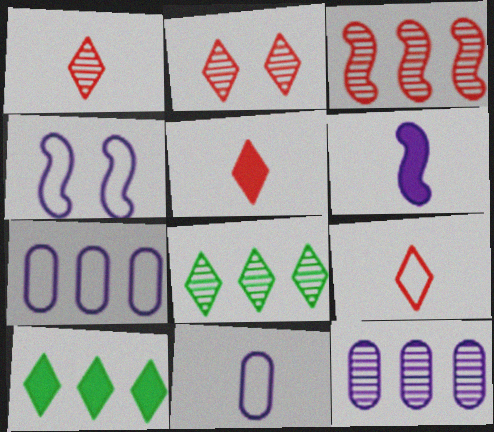[[1, 5, 9], 
[3, 7, 10], 
[3, 8, 12]]